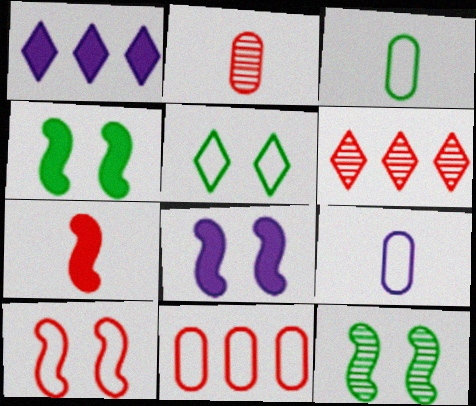[[3, 6, 8], 
[4, 6, 9], 
[8, 10, 12]]